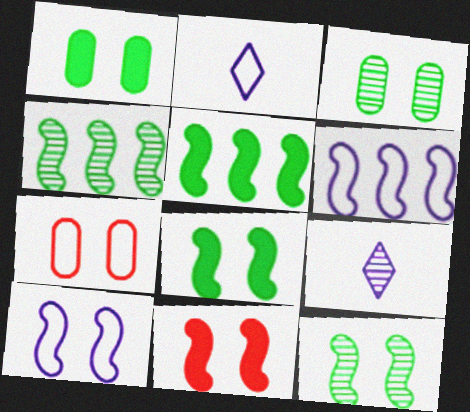[[5, 7, 9], 
[10, 11, 12]]